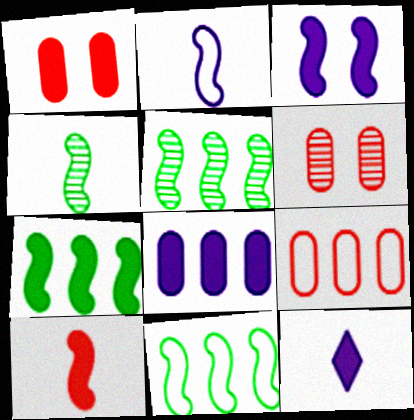[[1, 7, 12], 
[2, 4, 10], 
[3, 7, 10], 
[3, 8, 12], 
[5, 7, 11], 
[6, 11, 12]]